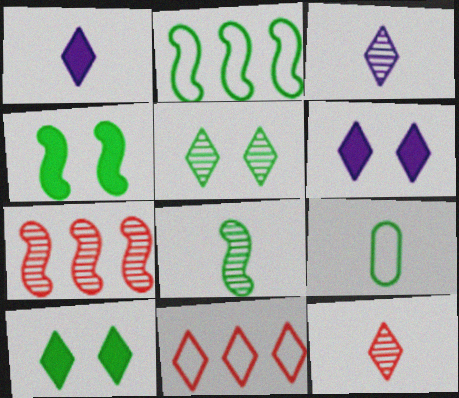[[1, 5, 11], 
[2, 4, 8], 
[3, 10, 11], 
[6, 7, 9]]